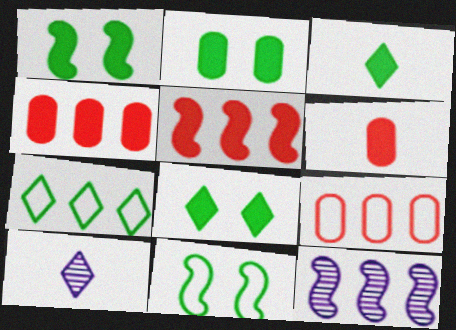[[1, 2, 8], 
[1, 9, 10], 
[4, 7, 12], 
[4, 10, 11]]